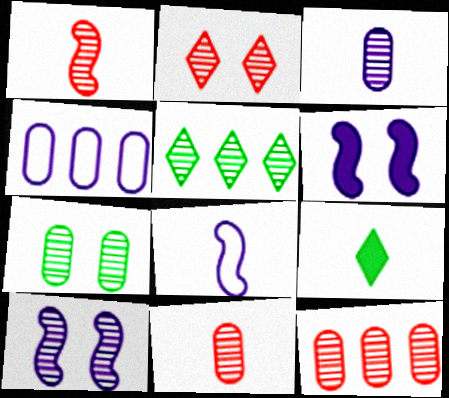[[1, 2, 12], 
[2, 7, 10], 
[3, 7, 12], 
[5, 10, 11], 
[8, 9, 11]]